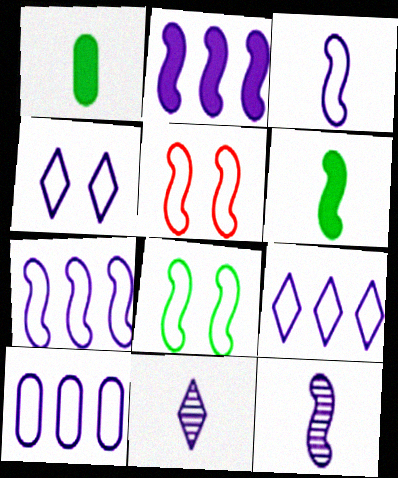[[3, 4, 10], 
[7, 9, 10]]